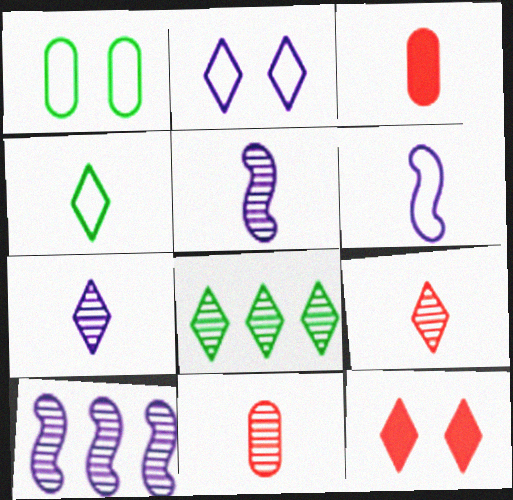[[3, 4, 5]]